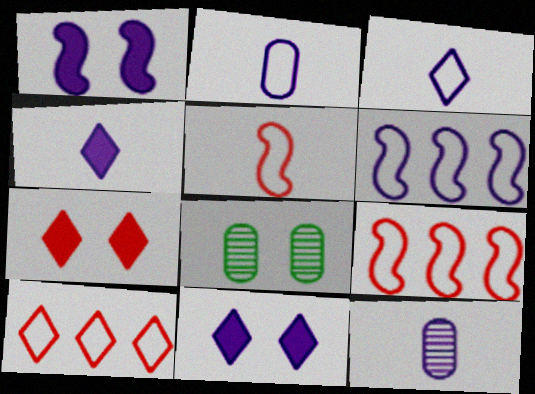[[4, 8, 9], 
[6, 11, 12]]